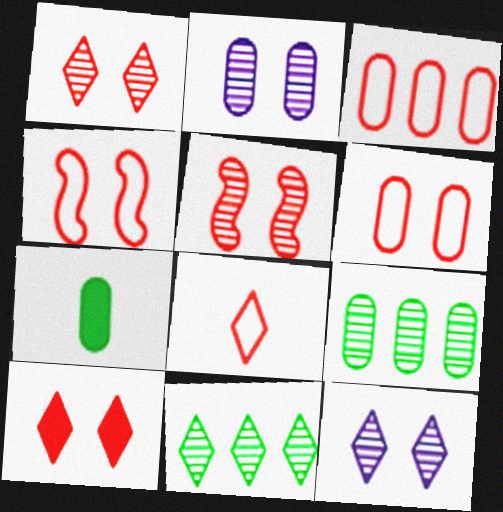[[2, 3, 7], 
[3, 4, 8], 
[5, 6, 10]]